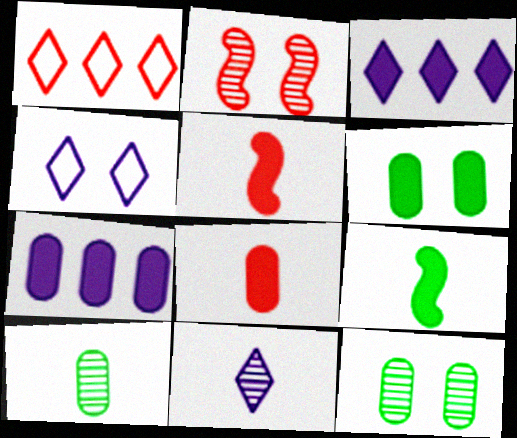[[1, 2, 8], 
[2, 4, 6], 
[3, 4, 11], 
[3, 5, 6], 
[6, 7, 8]]